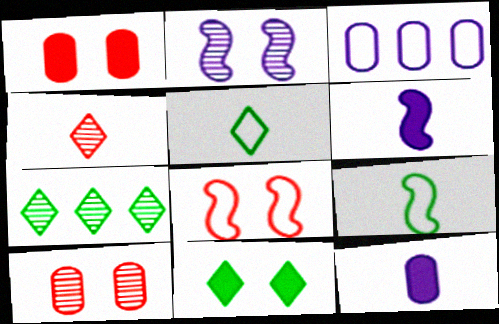[[3, 5, 8], 
[4, 9, 12], 
[5, 7, 11], 
[7, 8, 12]]